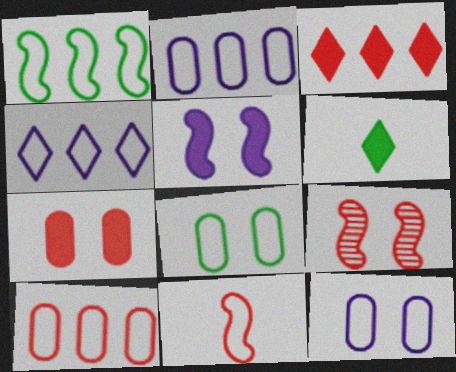[[1, 4, 10], 
[2, 6, 9], 
[4, 8, 11]]